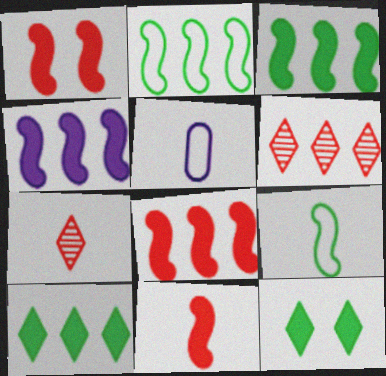[[1, 8, 11], 
[3, 4, 8]]